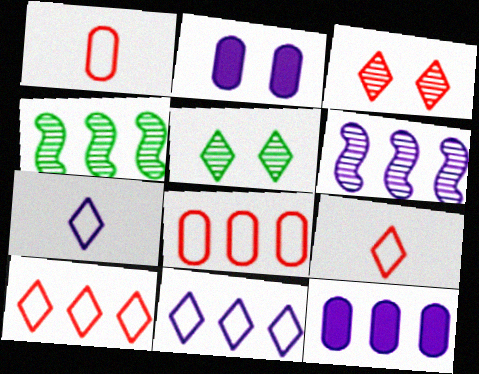[[2, 4, 9], 
[2, 6, 7], 
[4, 10, 12], 
[6, 11, 12]]